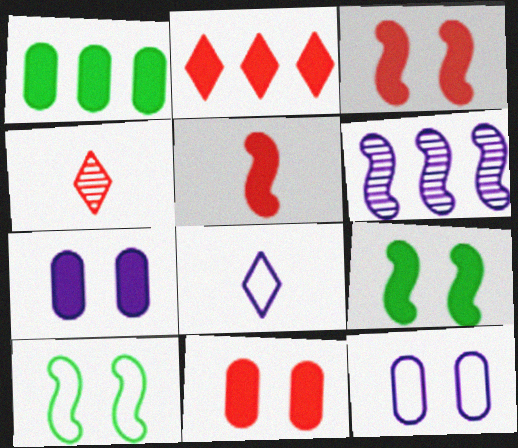[[2, 5, 11], 
[5, 6, 10], 
[6, 7, 8]]